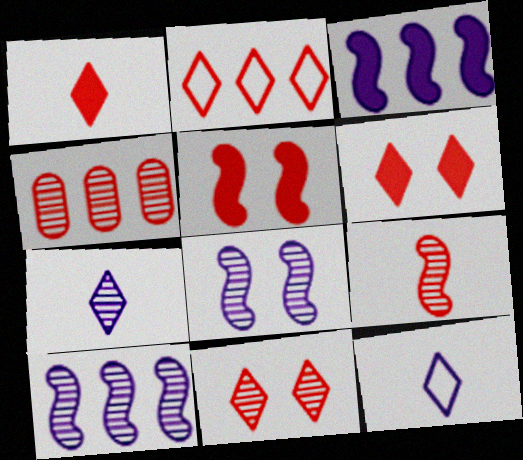[[1, 2, 11], 
[4, 9, 11]]